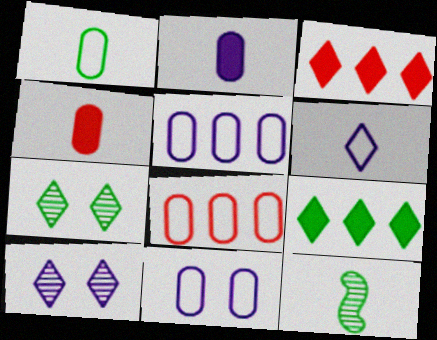[[1, 8, 11], 
[3, 6, 7], 
[3, 11, 12], 
[4, 6, 12]]